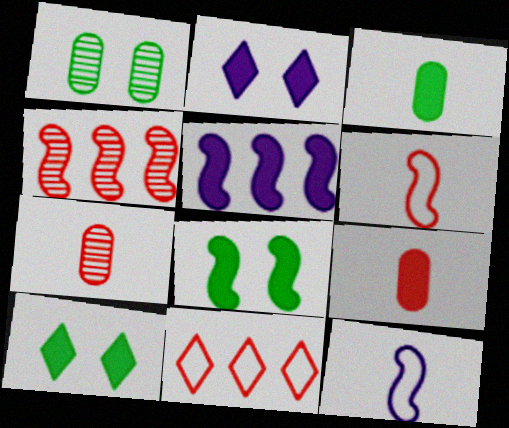[[4, 8, 12], 
[5, 9, 10]]